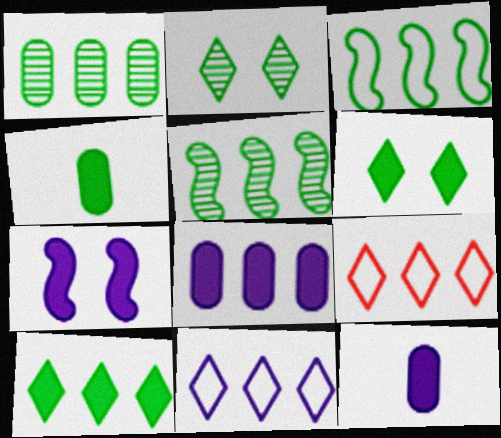[[1, 3, 10], 
[2, 3, 4], 
[5, 8, 9]]